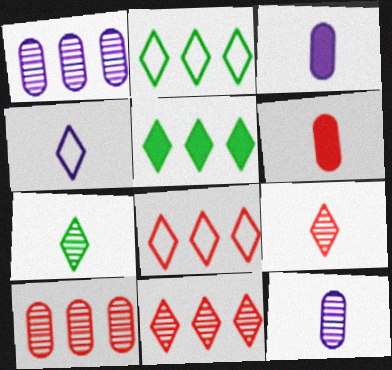[]